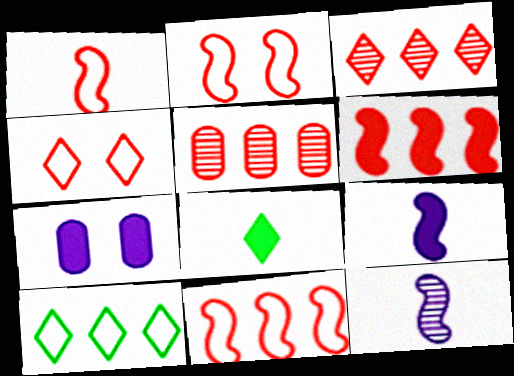[[1, 2, 11], 
[6, 7, 8]]